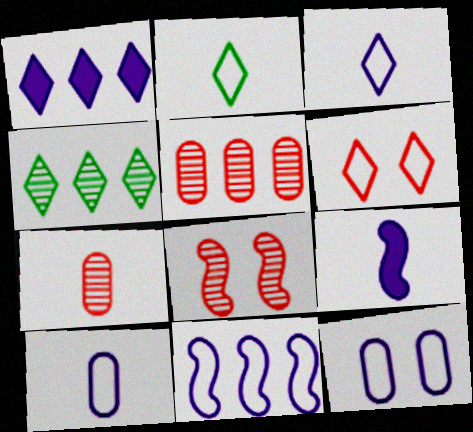[[2, 7, 9], 
[3, 11, 12]]